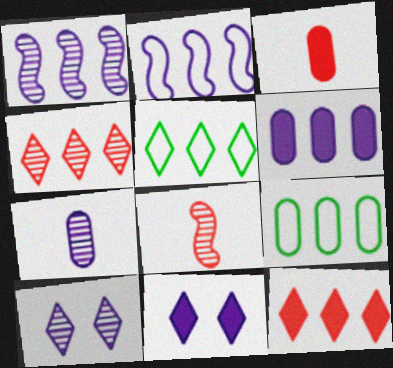[[1, 7, 10], 
[1, 9, 12], 
[2, 7, 11], 
[8, 9, 11]]